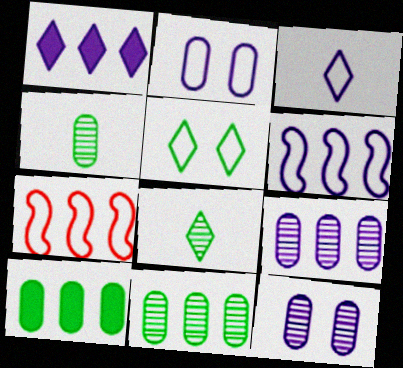[[1, 6, 9], 
[1, 7, 11], 
[2, 3, 6]]